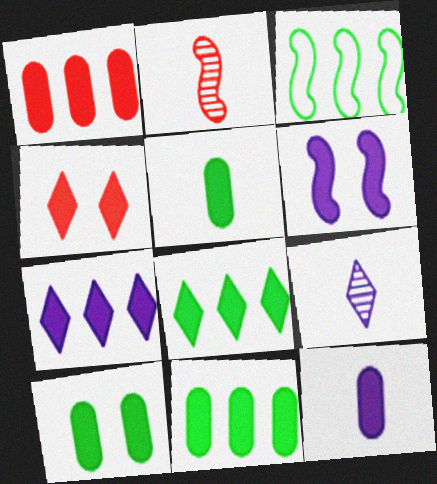[[1, 10, 12], 
[2, 3, 6], 
[4, 6, 10], 
[5, 10, 11], 
[6, 7, 12]]